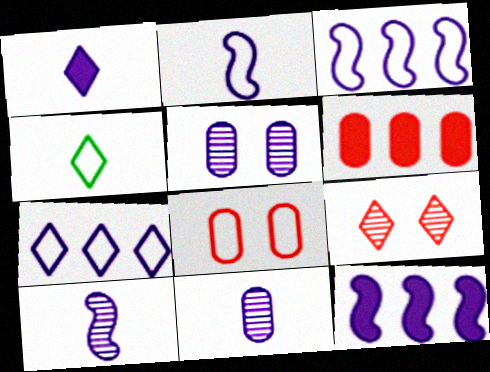[[1, 2, 11], 
[1, 3, 5], 
[3, 4, 8]]